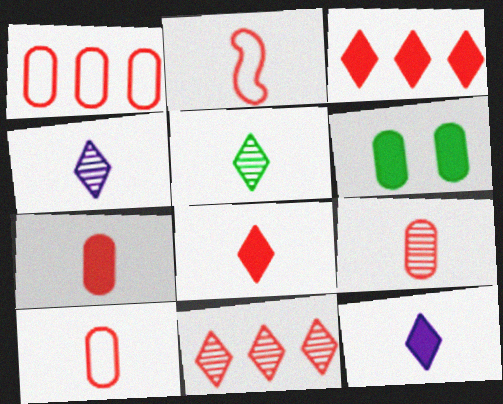[[2, 8, 9], 
[7, 9, 10]]